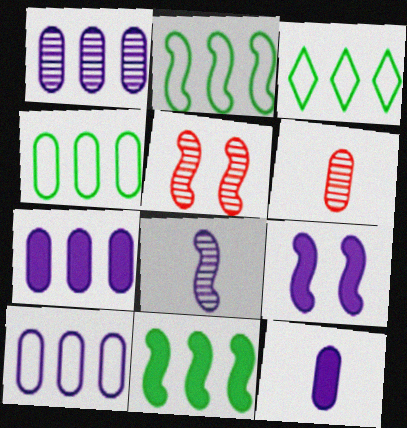[[1, 7, 10], 
[2, 3, 4], 
[3, 5, 12], 
[3, 6, 9]]